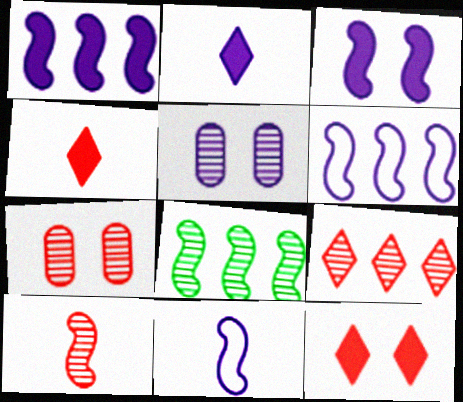[[2, 5, 6], 
[7, 9, 10]]